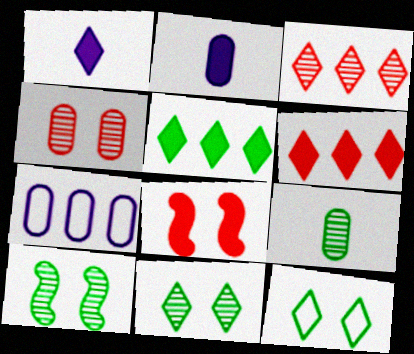[[1, 3, 12], 
[2, 5, 8]]